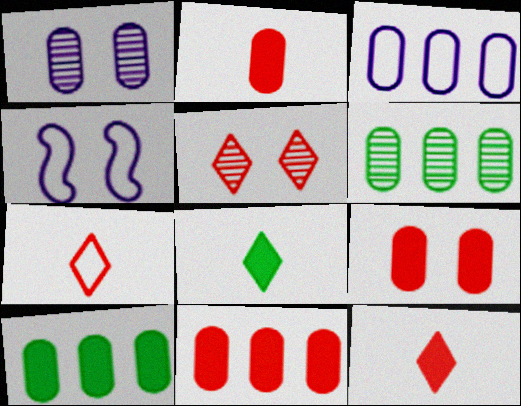[[2, 9, 11], 
[3, 6, 11], 
[4, 6, 12]]